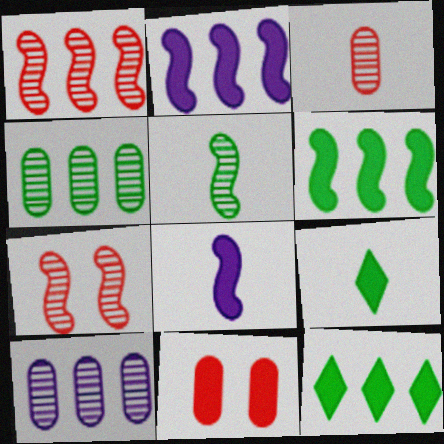[[2, 9, 11], 
[8, 11, 12]]